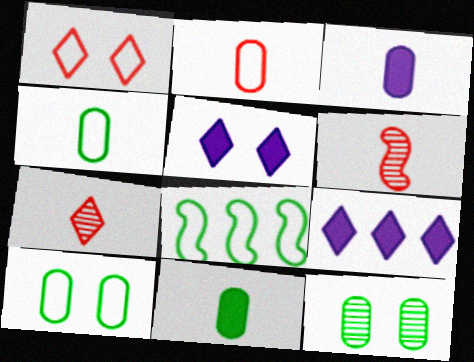[[6, 9, 10]]